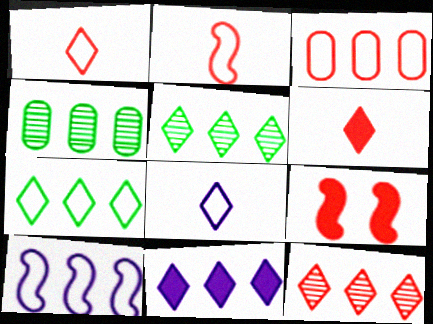[[3, 7, 10], 
[4, 8, 9], 
[7, 11, 12]]